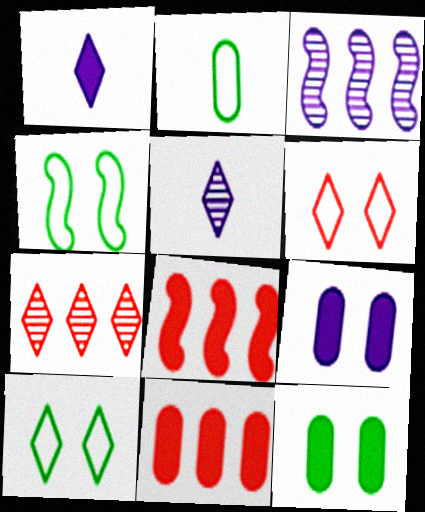[[1, 7, 10], 
[1, 8, 12], 
[4, 5, 11]]